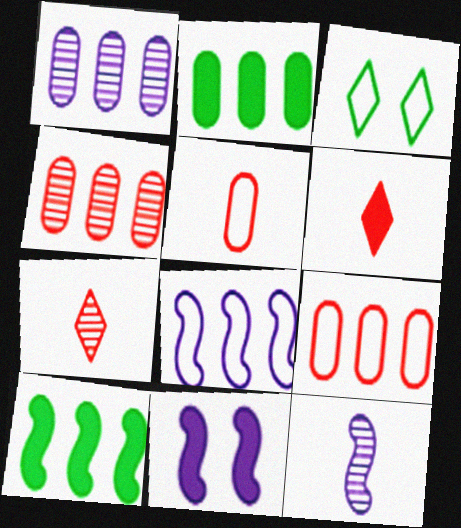[[1, 2, 9], 
[2, 6, 11], 
[3, 5, 8], 
[8, 11, 12]]